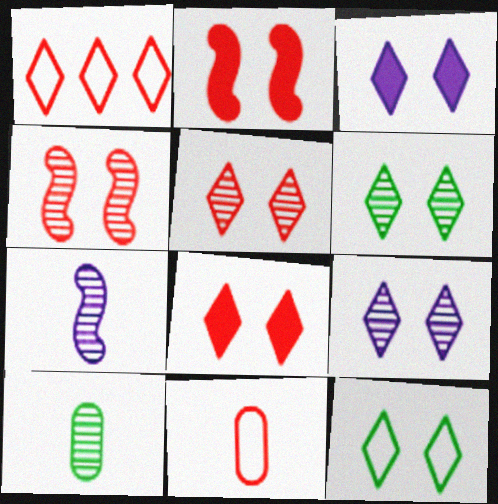[[3, 5, 12], 
[5, 6, 9], 
[8, 9, 12]]